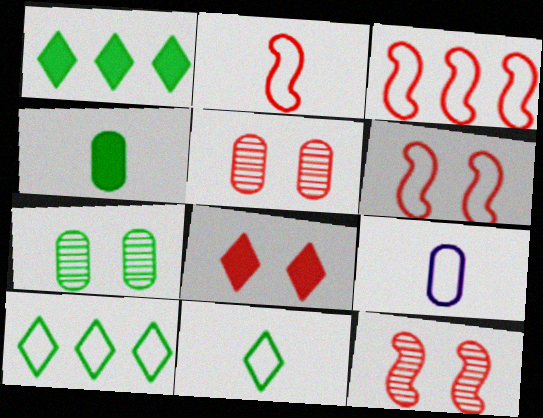[[1, 9, 12], 
[2, 3, 6], 
[2, 9, 11], 
[5, 6, 8], 
[6, 9, 10]]